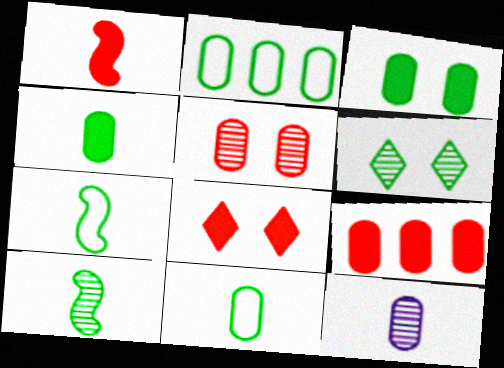[[1, 8, 9]]